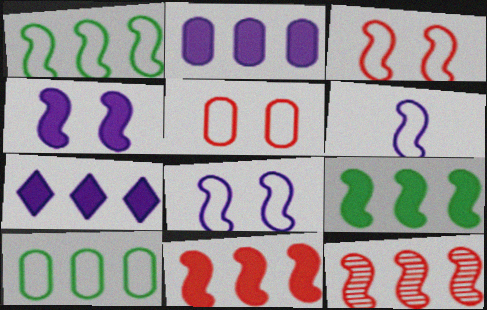[[1, 3, 6], 
[7, 10, 12]]